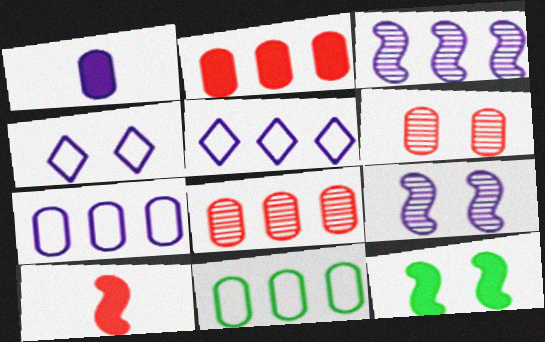[[1, 3, 4], 
[1, 5, 9], 
[1, 6, 11], 
[4, 6, 12]]